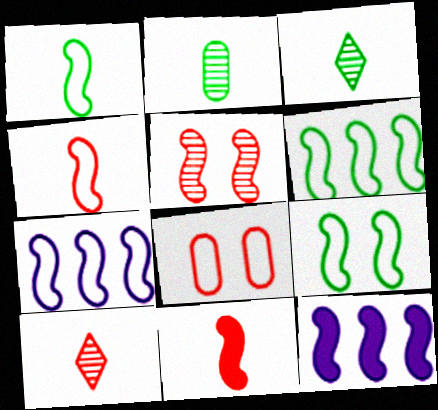[[1, 5, 12], 
[1, 6, 9], 
[3, 8, 12], 
[4, 7, 9]]